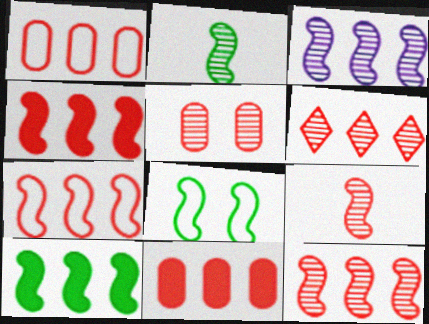[[1, 4, 6], 
[2, 8, 10], 
[3, 7, 10], 
[4, 7, 12], 
[5, 6, 9], 
[6, 7, 11]]